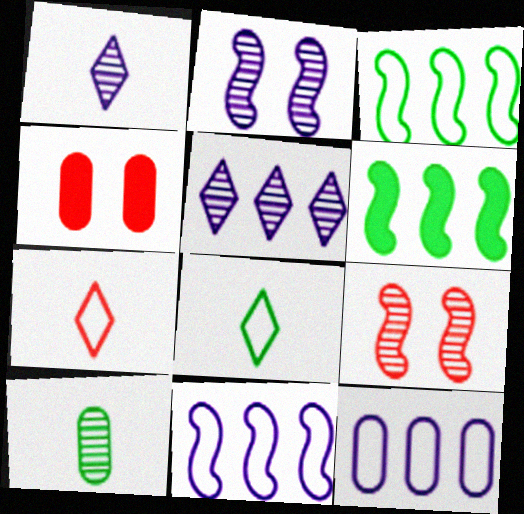[[1, 3, 4], 
[4, 10, 12], 
[5, 9, 10]]